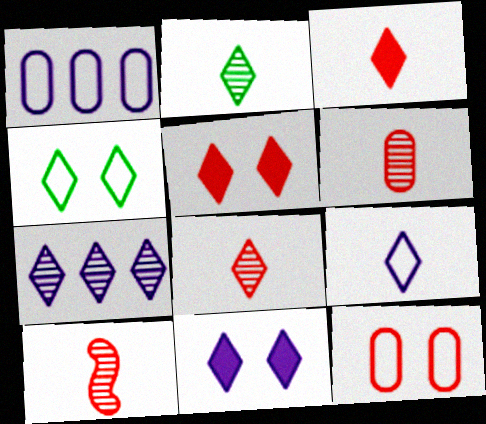[[2, 3, 9], 
[3, 4, 7], 
[6, 8, 10], 
[7, 9, 11]]